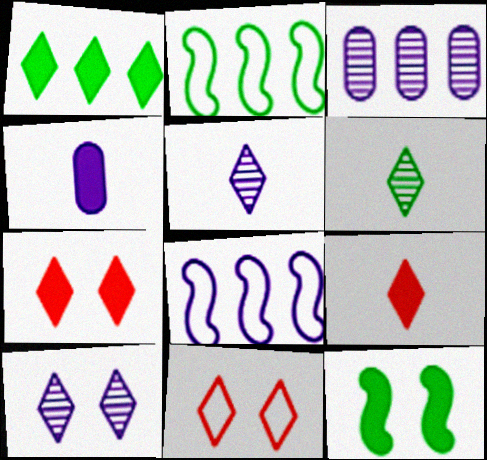[[1, 5, 11], 
[4, 8, 10]]